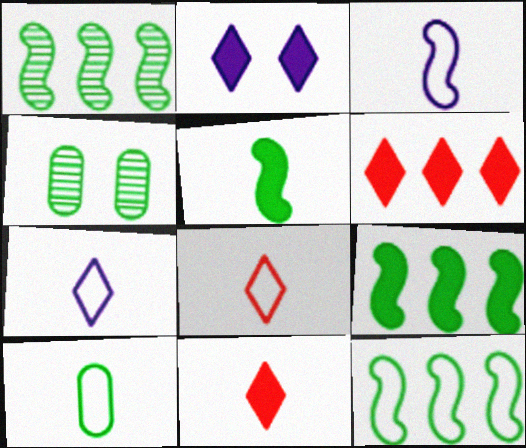[[1, 9, 12], 
[3, 4, 6], 
[3, 8, 10]]